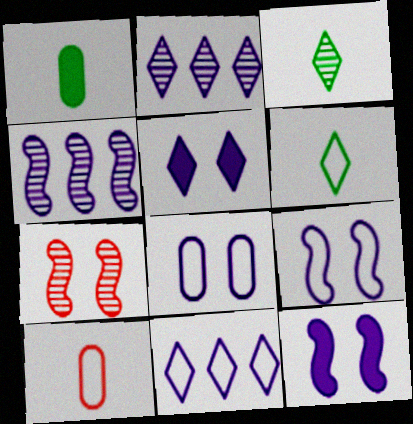[[1, 7, 11]]